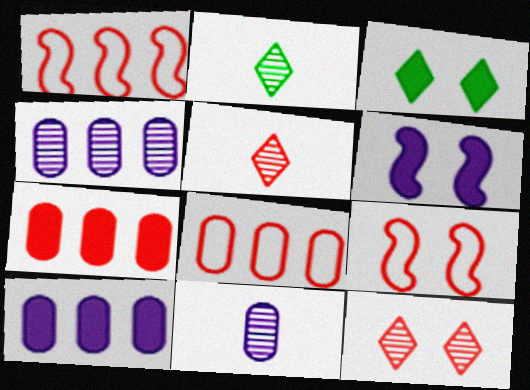[[1, 3, 11], 
[2, 6, 8], 
[2, 9, 10], 
[5, 7, 9]]